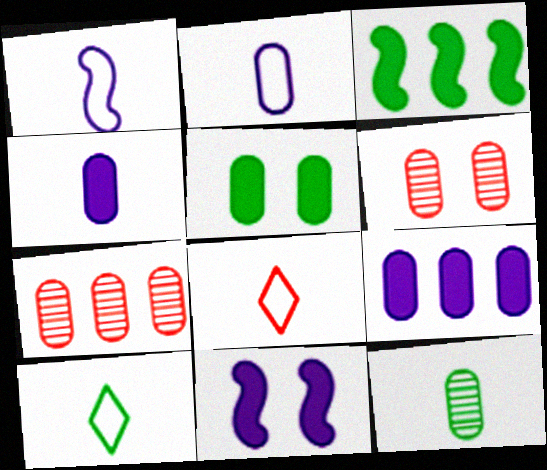[[2, 5, 7], 
[7, 10, 11]]